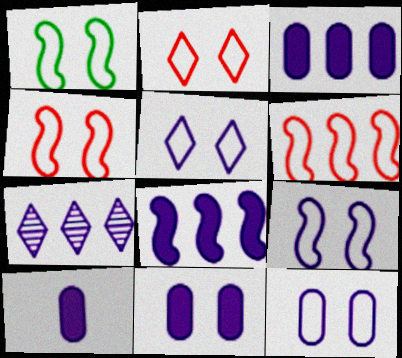[[1, 2, 12], 
[1, 4, 9], 
[3, 10, 11], 
[5, 9, 12], 
[7, 9, 10]]